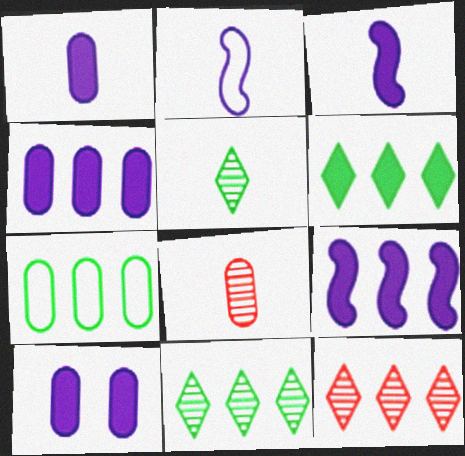[[1, 4, 10], 
[7, 8, 10], 
[7, 9, 12]]